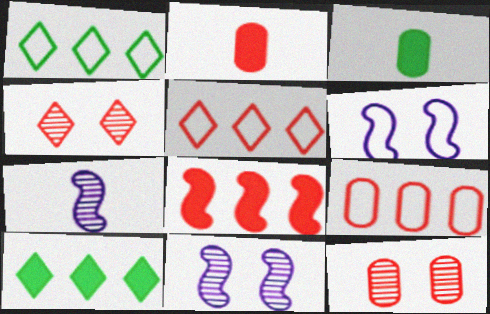[[1, 2, 11], 
[2, 9, 12], 
[3, 5, 11]]